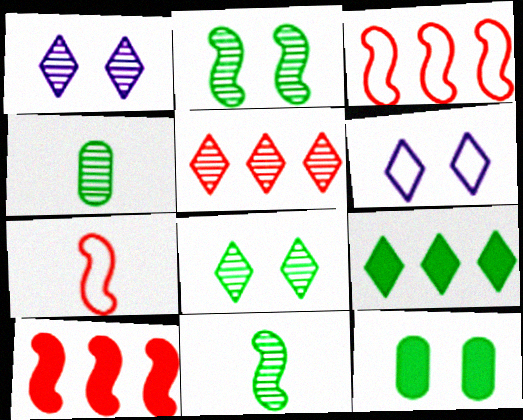[[4, 6, 10]]